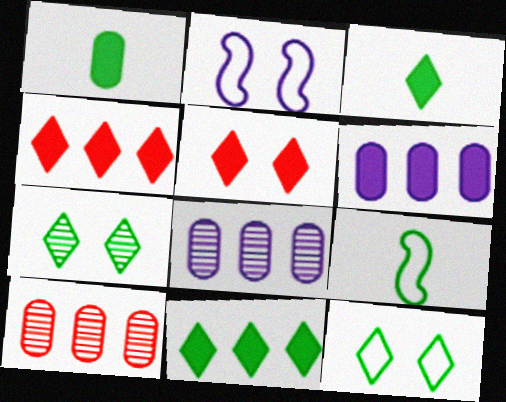[[2, 3, 10], 
[5, 8, 9]]